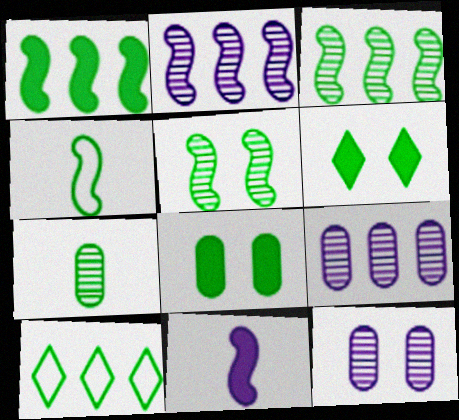[[1, 4, 5]]